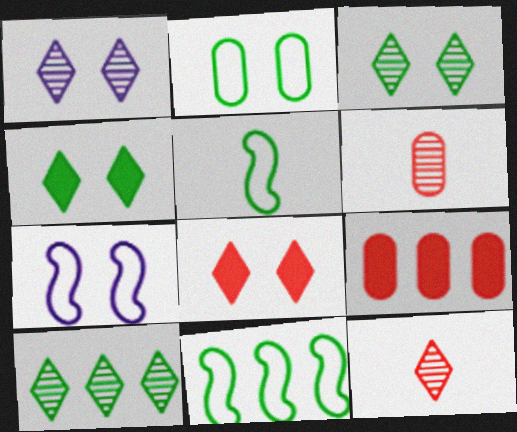[[1, 5, 9], 
[1, 10, 12]]